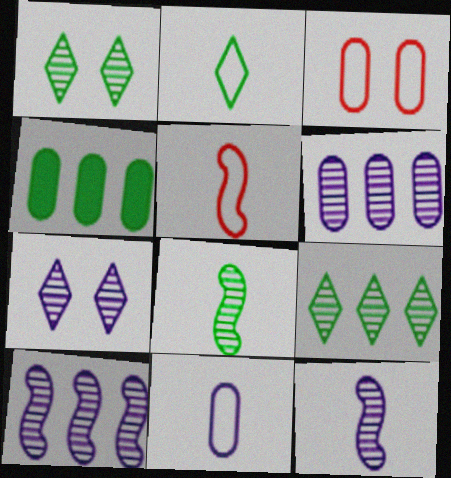[[2, 5, 11], 
[4, 5, 7], 
[6, 7, 12]]